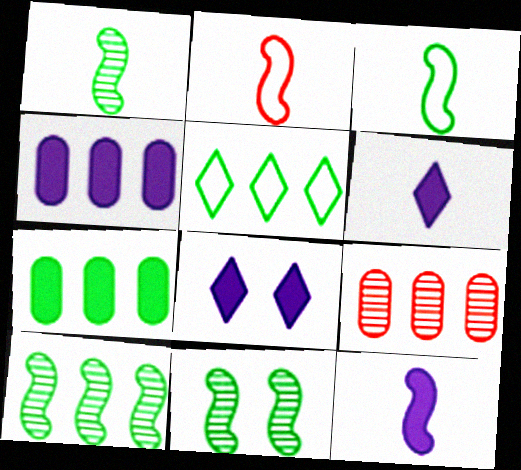[[1, 2, 12], 
[1, 10, 11], 
[3, 8, 9], 
[4, 8, 12], 
[5, 7, 10]]